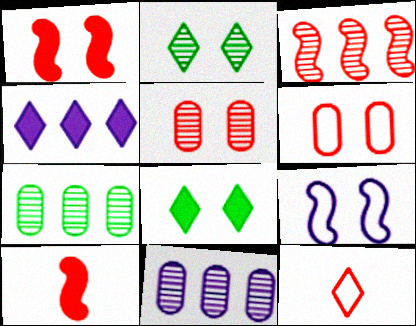[[2, 4, 12], 
[5, 8, 9]]